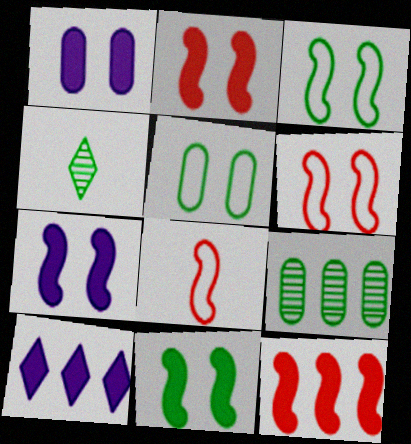[[2, 7, 11]]